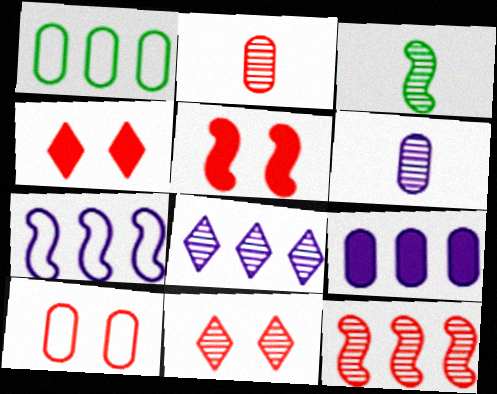[[2, 11, 12], 
[3, 5, 7], 
[5, 10, 11], 
[7, 8, 9]]